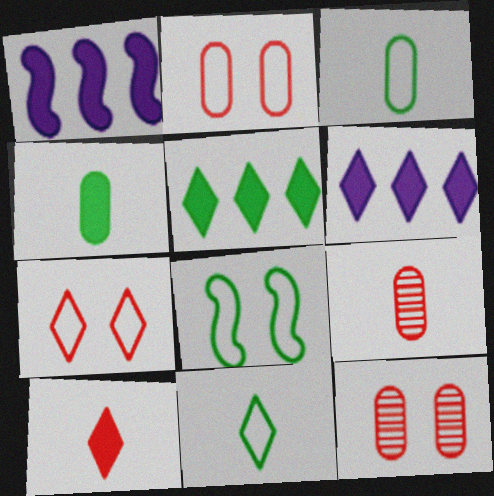[[1, 11, 12], 
[6, 8, 9]]